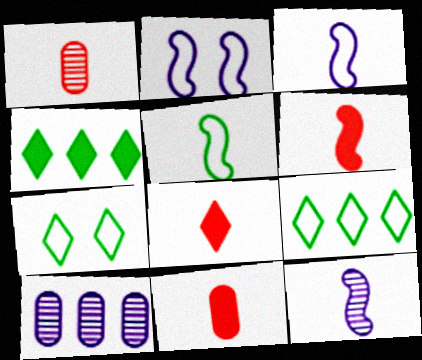[[1, 2, 4], 
[5, 6, 12], 
[6, 7, 10], 
[6, 8, 11]]